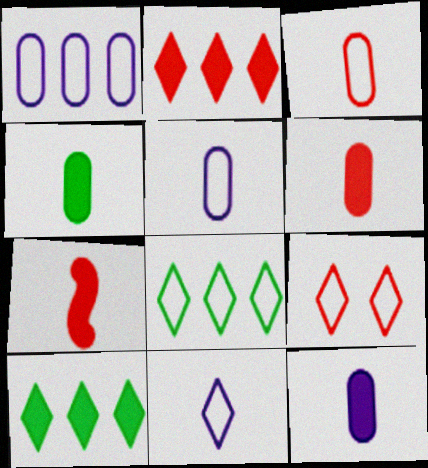[[4, 6, 12], 
[8, 9, 11]]